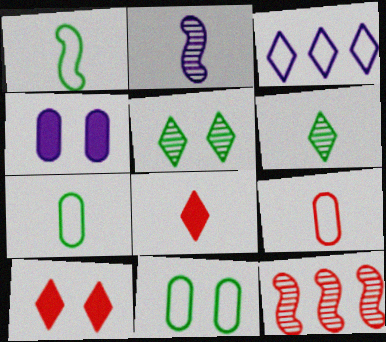[[2, 3, 4], 
[2, 7, 8], 
[3, 5, 8], 
[3, 6, 10], 
[9, 10, 12]]